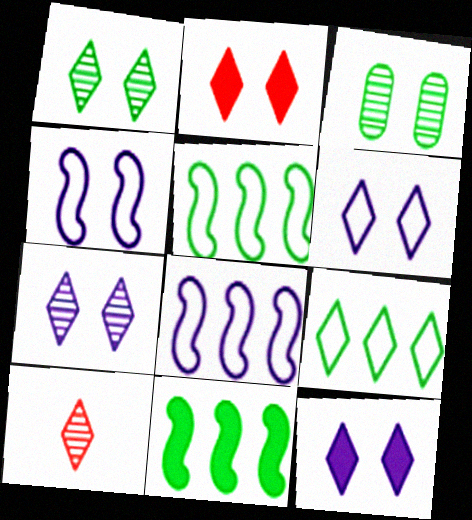[[1, 2, 6], 
[2, 3, 4], 
[6, 7, 12], 
[9, 10, 12]]